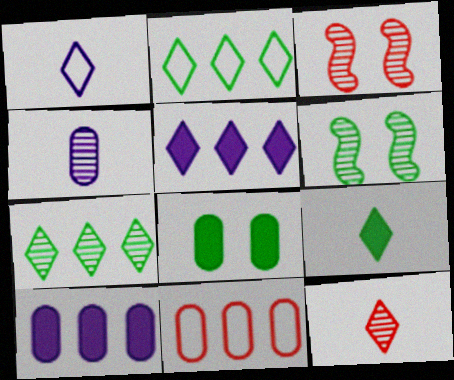[[1, 9, 12], 
[3, 4, 7], 
[4, 8, 11]]